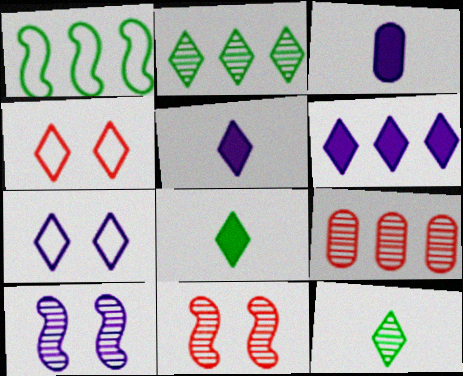[[1, 6, 9], 
[2, 4, 5], 
[4, 6, 12], 
[9, 10, 12]]